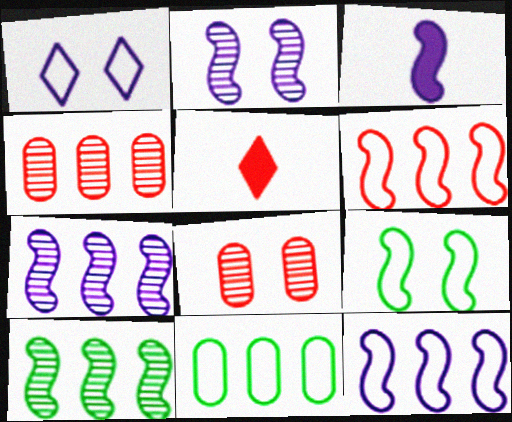[[2, 3, 12], 
[2, 5, 11], 
[5, 6, 8]]